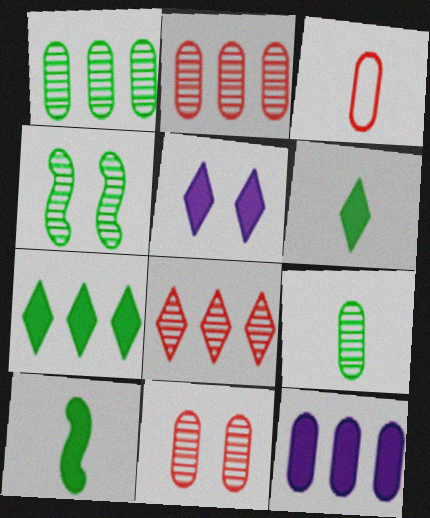[]